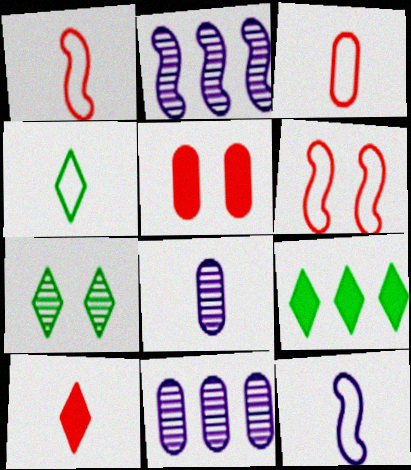[[2, 4, 5], 
[3, 4, 12], 
[4, 7, 9], 
[6, 8, 9]]